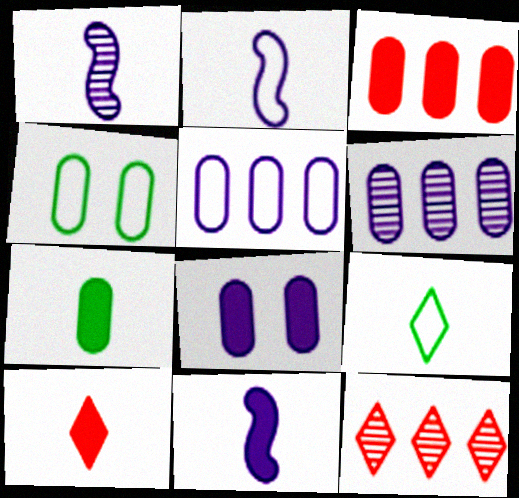[[1, 2, 11], 
[3, 7, 8], 
[4, 11, 12], 
[7, 10, 11]]